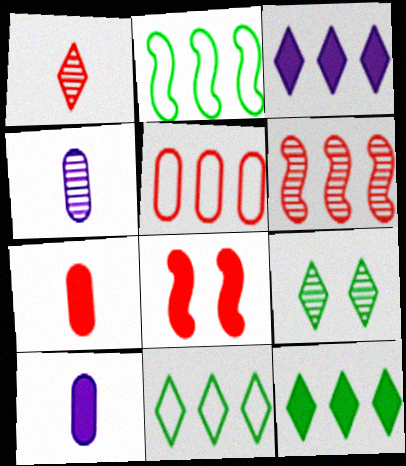[[1, 5, 8], 
[4, 6, 9], 
[4, 8, 11], 
[8, 10, 12]]